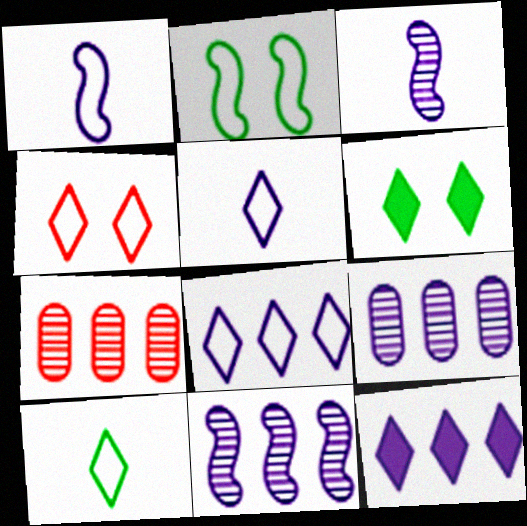[[1, 6, 7], 
[4, 8, 10]]